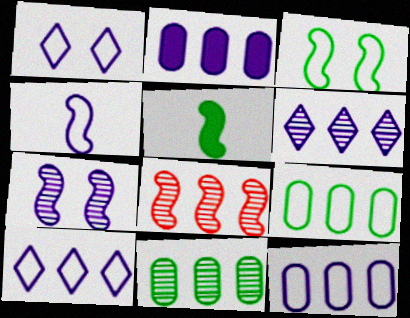[[1, 4, 12], 
[6, 8, 11]]